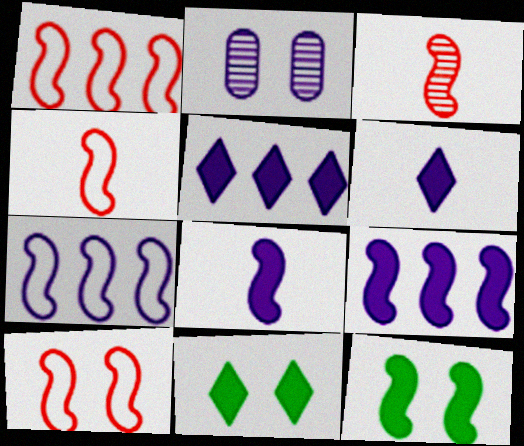[[1, 4, 10], 
[2, 6, 7], 
[2, 10, 11], 
[3, 7, 12]]